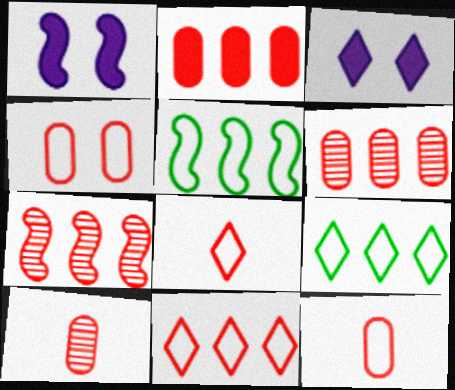[[1, 9, 10], 
[2, 4, 10], 
[2, 7, 11], 
[3, 5, 10]]